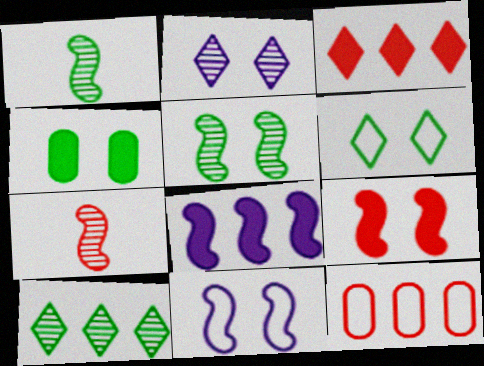[[4, 5, 6], 
[5, 9, 11], 
[8, 10, 12]]